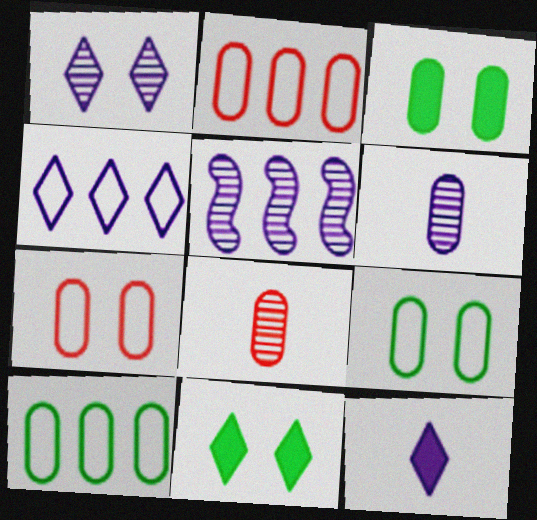[[1, 4, 12], 
[1, 5, 6], 
[2, 3, 6]]